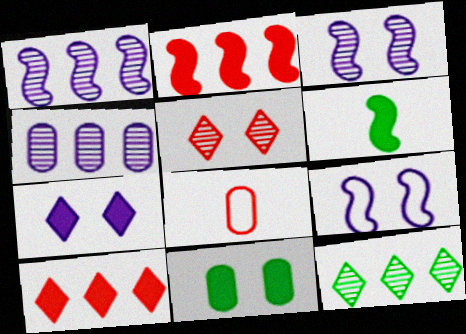[[2, 5, 8], 
[4, 8, 11], 
[5, 9, 11]]